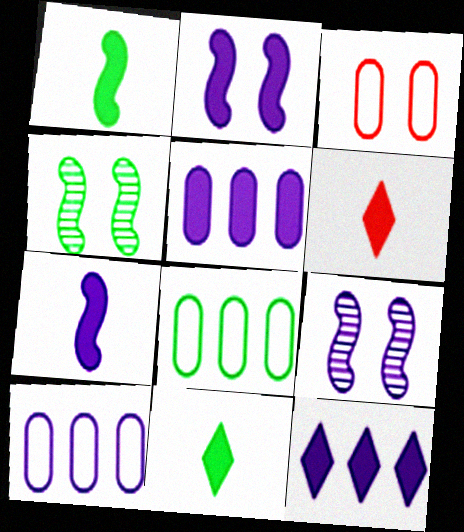[[4, 6, 10], 
[4, 8, 11], 
[6, 8, 9]]